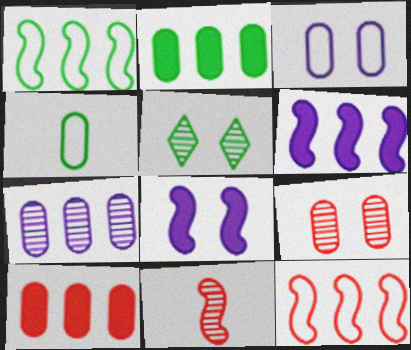[[1, 8, 11], 
[5, 7, 11]]